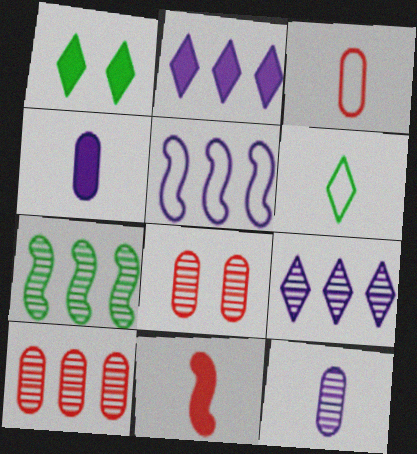[[6, 11, 12], 
[7, 9, 10]]